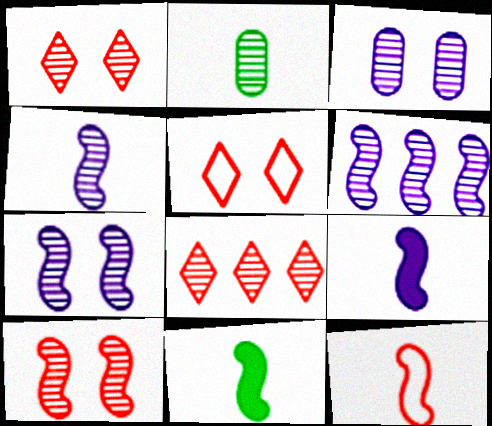[[1, 2, 6], 
[2, 7, 8], 
[4, 6, 7], 
[4, 11, 12]]